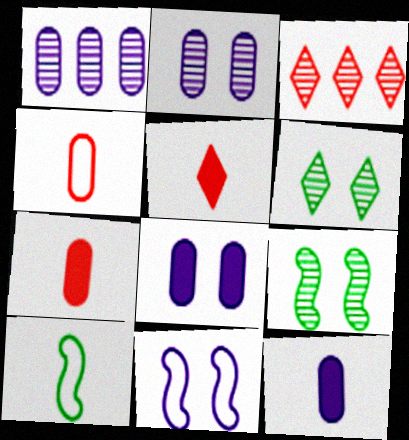[[3, 8, 10]]